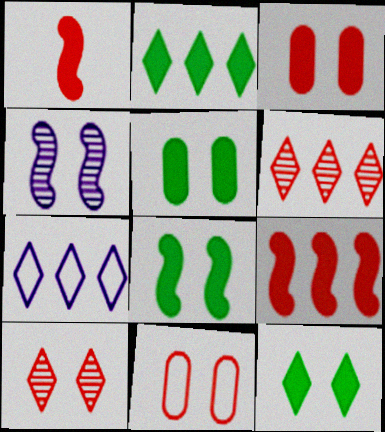[[1, 6, 11], 
[2, 6, 7], 
[4, 11, 12], 
[5, 8, 12]]